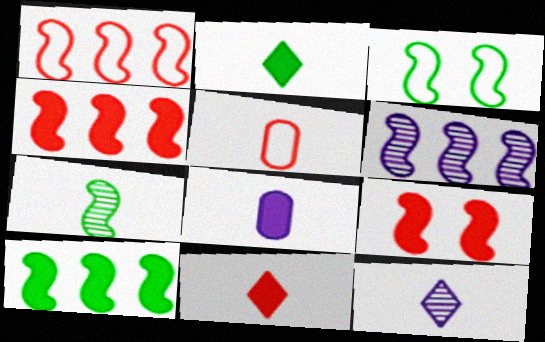[[1, 6, 10], 
[3, 7, 10]]